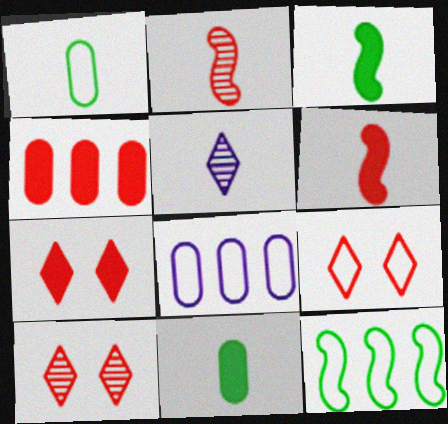[[1, 5, 6], 
[2, 4, 9], 
[3, 8, 10], 
[4, 6, 7], 
[7, 9, 10]]